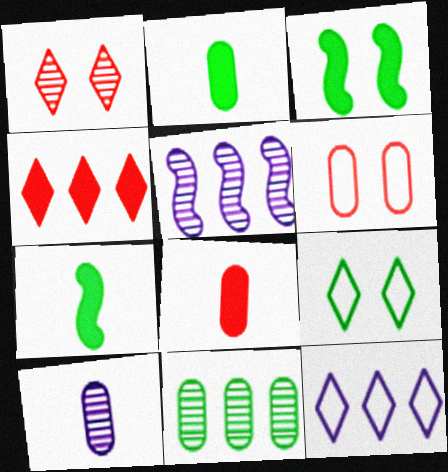[[5, 8, 9], 
[7, 9, 11]]